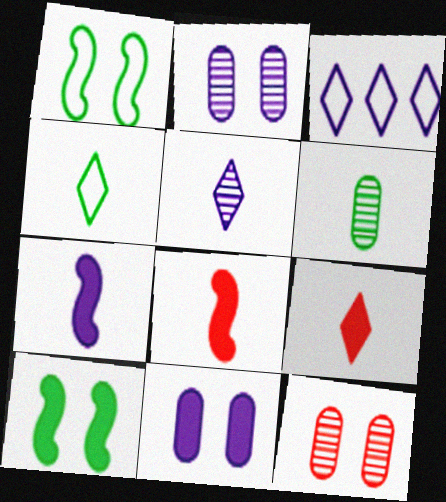[[2, 3, 7], 
[4, 5, 9]]